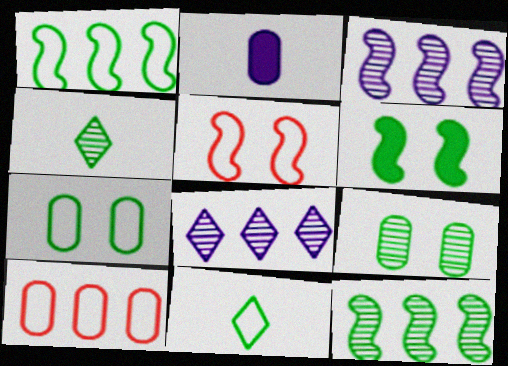[[1, 7, 11], 
[2, 9, 10], 
[4, 9, 12]]